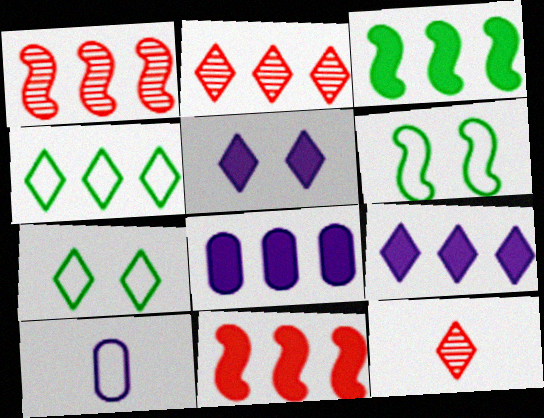[[1, 4, 8], 
[2, 4, 9], 
[4, 5, 12], 
[6, 8, 12], 
[7, 9, 12]]